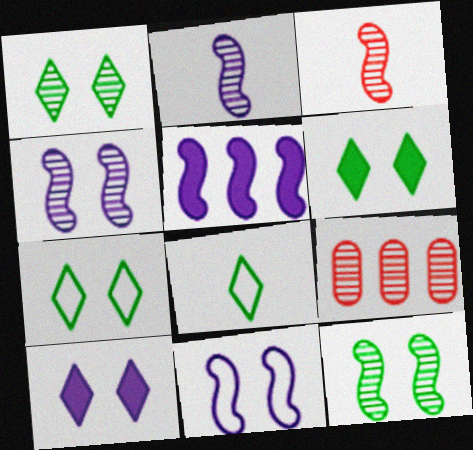[[1, 2, 9], 
[1, 6, 7], 
[2, 5, 11]]